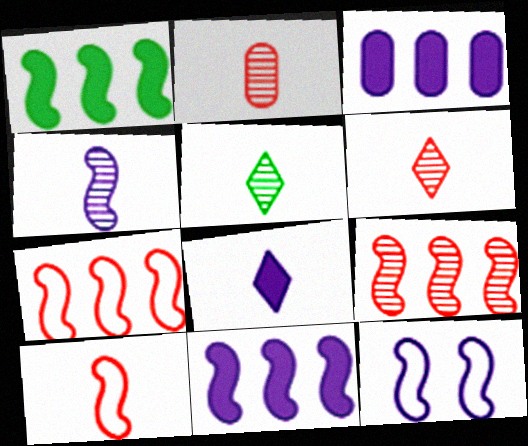[[2, 4, 5], 
[4, 11, 12]]